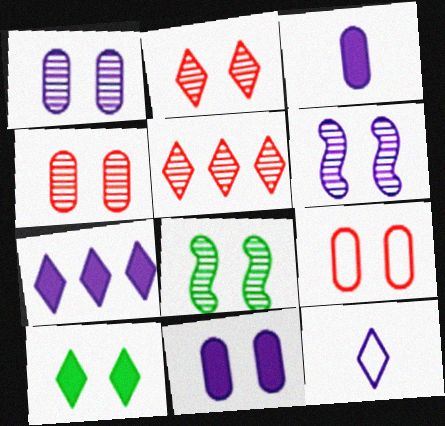[[1, 2, 8], 
[5, 10, 12], 
[6, 9, 10]]